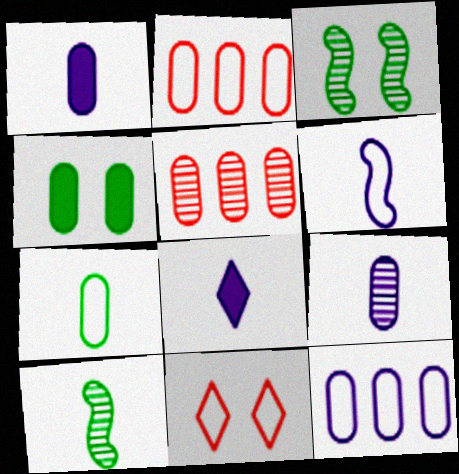[[2, 3, 8], 
[2, 4, 9], 
[6, 8, 9]]